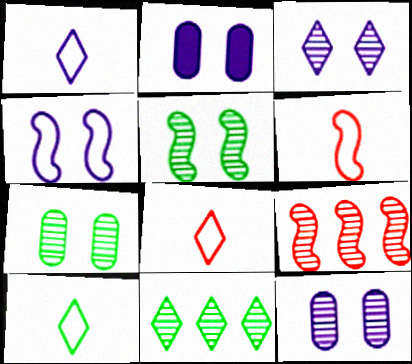[[1, 8, 10], 
[2, 3, 4], 
[2, 6, 11], 
[2, 9, 10]]